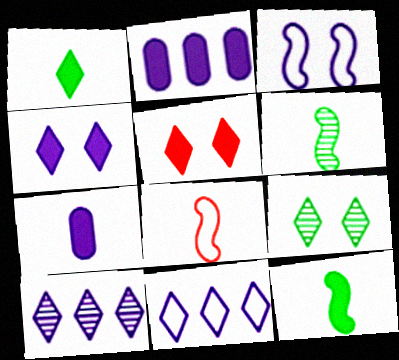[[2, 5, 12], 
[2, 8, 9], 
[3, 7, 10]]